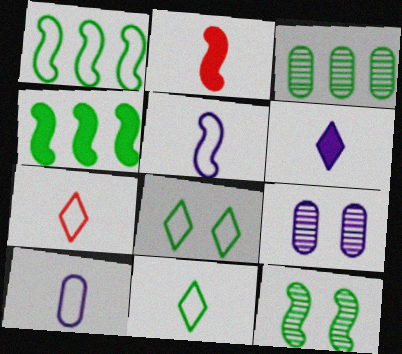[[4, 7, 9]]